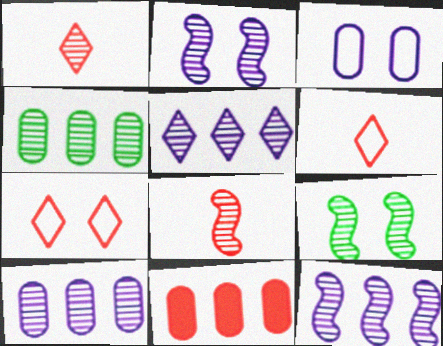[[1, 2, 4], 
[1, 9, 10], 
[5, 10, 12], 
[7, 8, 11], 
[8, 9, 12]]